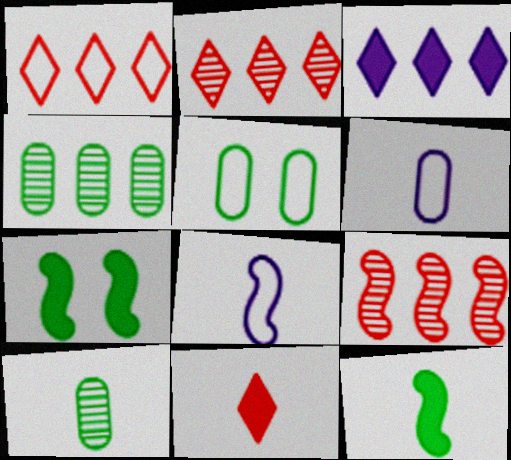[[1, 5, 8], 
[2, 6, 7], 
[7, 8, 9], 
[8, 10, 11]]